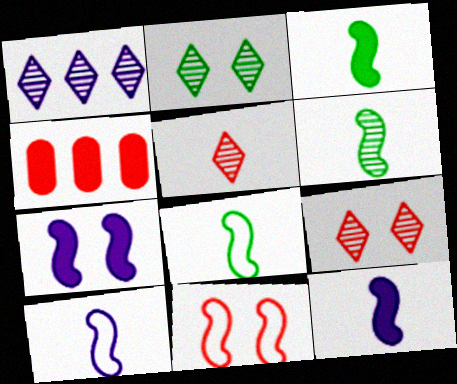[[1, 2, 5], 
[2, 4, 10], 
[3, 6, 8], 
[4, 5, 11]]